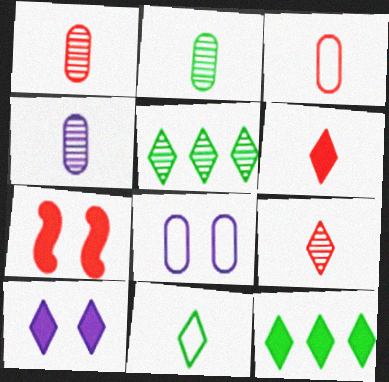[[1, 2, 4], 
[6, 10, 12]]